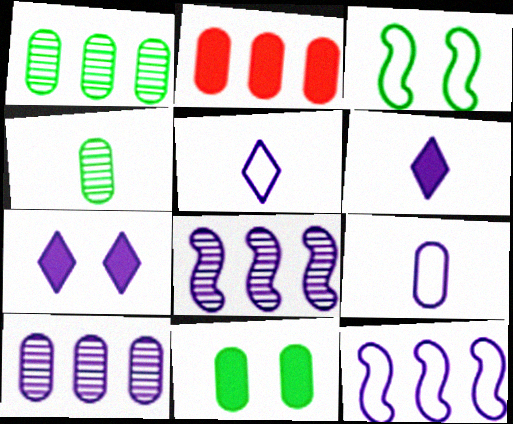[[7, 8, 9]]